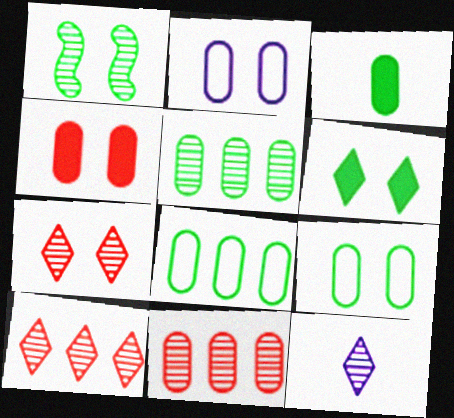[[1, 6, 9], 
[1, 11, 12], 
[2, 3, 11], 
[3, 5, 9]]